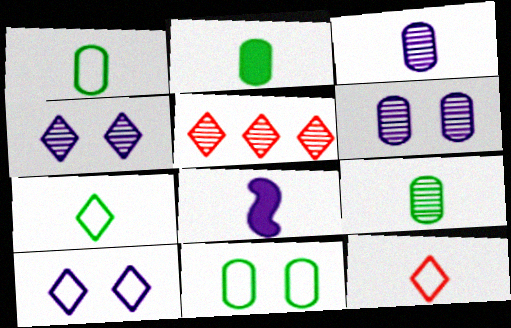[[1, 2, 9], 
[5, 8, 11], 
[8, 9, 12]]